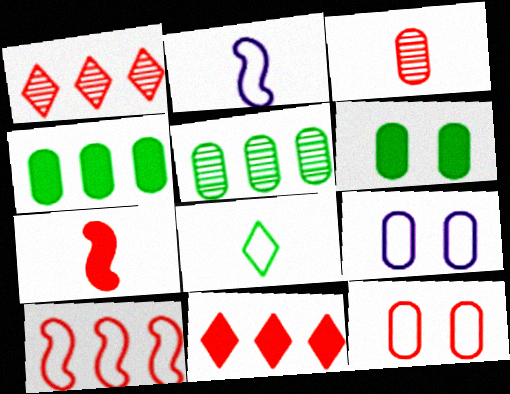[[1, 2, 6], 
[1, 7, 12], 
[3, 4, 9], 
[8, 9, 10]]